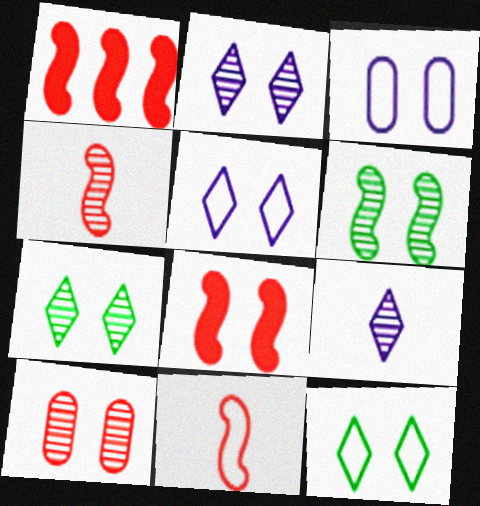[[2, 6, 10], 
[3, 7, 8]]